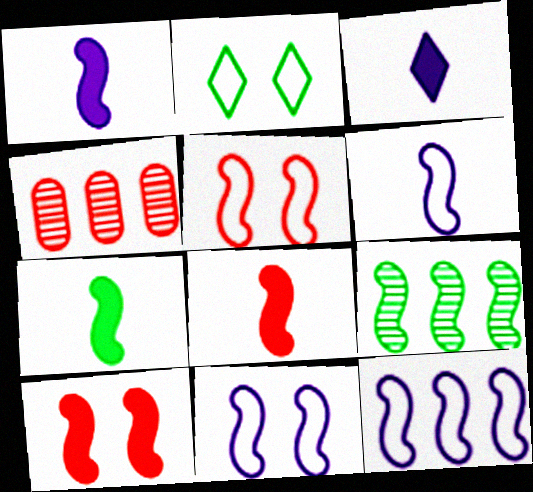[[1, 2, 4], 
[1, 5, 9], 
[1, 7, 8], 
[6, 9, 10], 
[6, 11, 12], 
[8, 9, 11]]